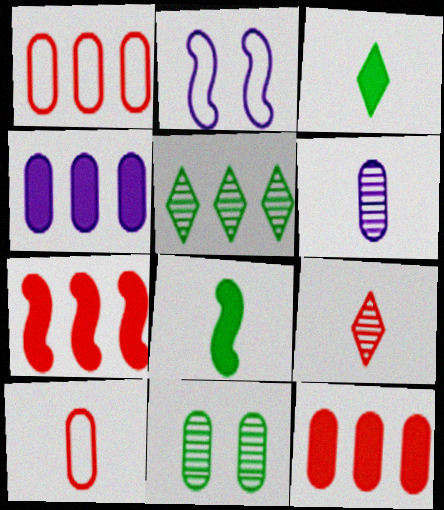[[4, 10, 11]]